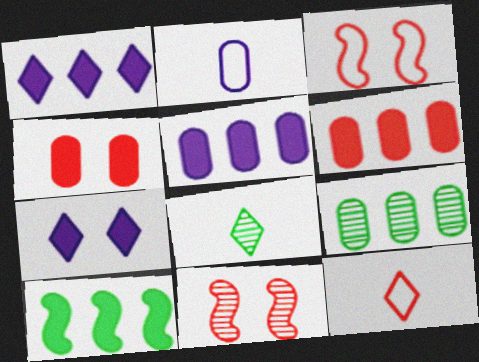[[1, 6, 10], 
[2, 4, 9], 
[3, 5, 8], 
[6, 11, 12]]